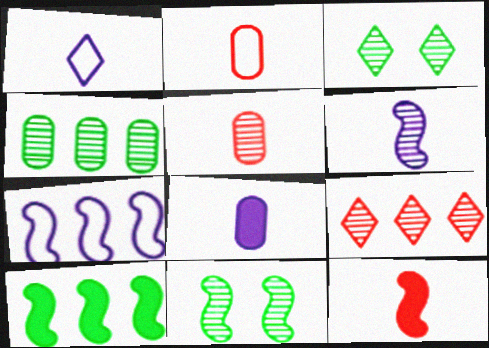[[1, 6, 8], 
[7, 11, 12]]